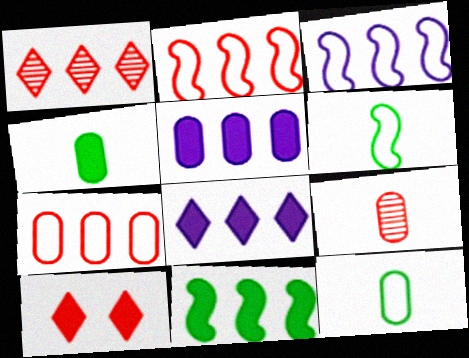[[2, 9, 10]]